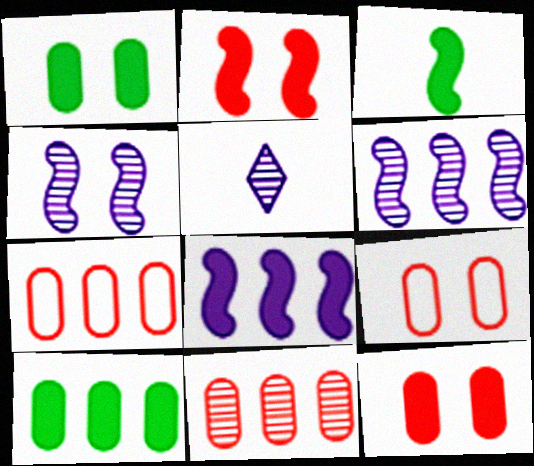[[2, 3, 8]]